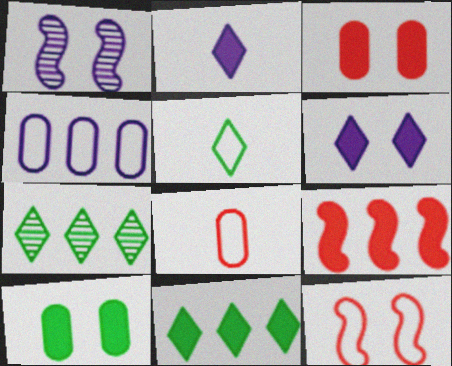[[1, 2, 4], 
[1, 8, 11], 
[2, 9, 10], 
[4, 5, 12], 
[4, 7, 9]]